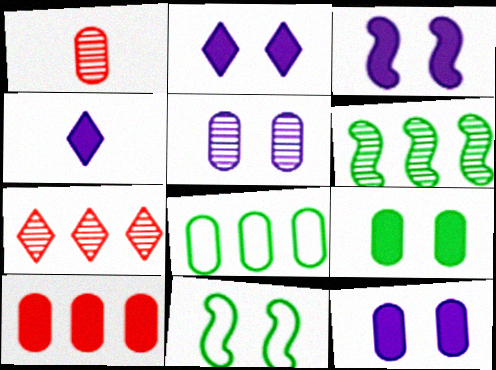[[1, 8, 12], 
[2, 3, 12]]